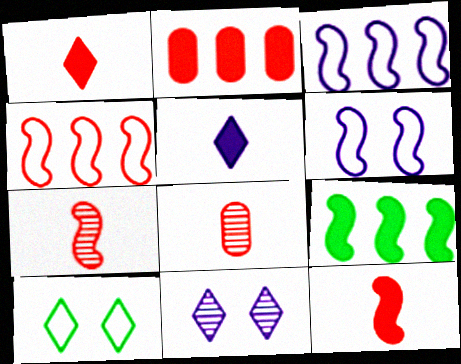[[6, 7, 9]]